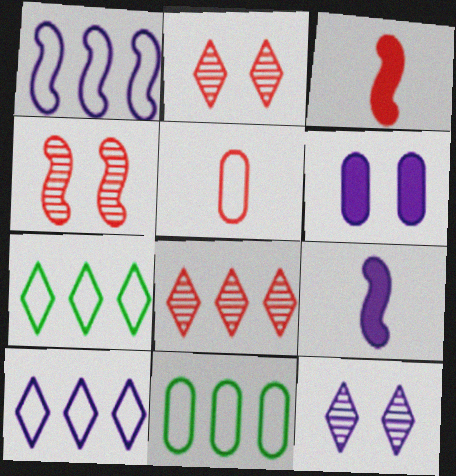[[2, 9, 11], 
[3, 11, 12]]